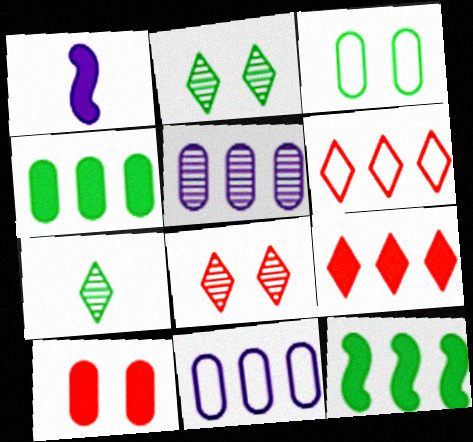[[3, 7, 12], 
[5, 6, 12]]